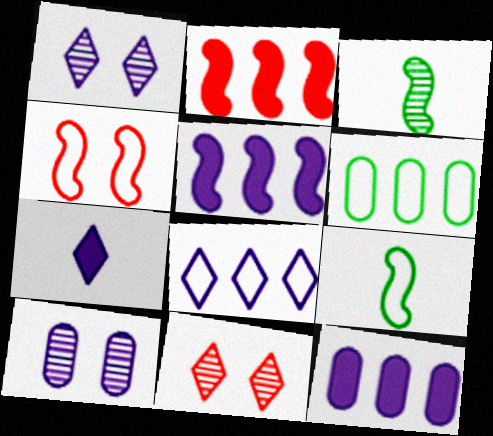[[1, 7, 8], 
[3, 4, 5], 
[9, 11, 12]]